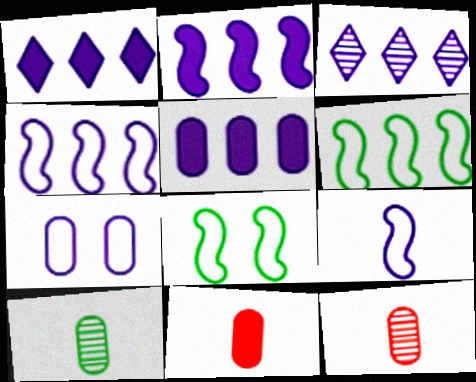[[1, 2, 5], 
[1, 8, 12], 
[3, 4, 5], 
[3, 8, 11]]